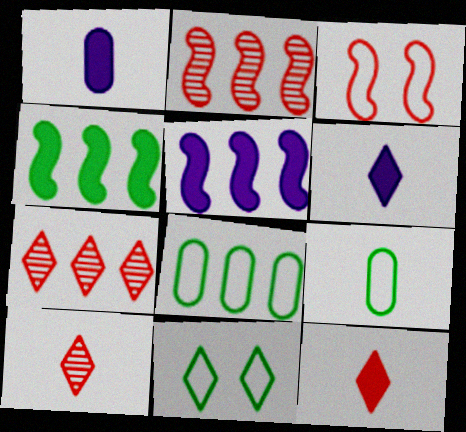[[1, 2, 11], 
[5, 7, 8], 
[6, 7, 11]]